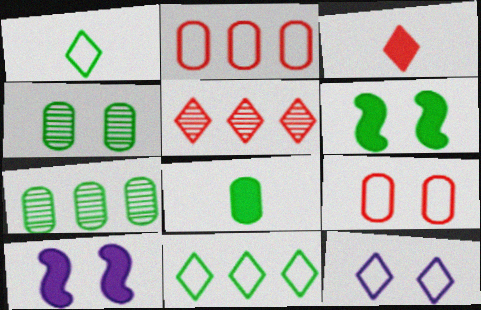[[1, 6, 7]]